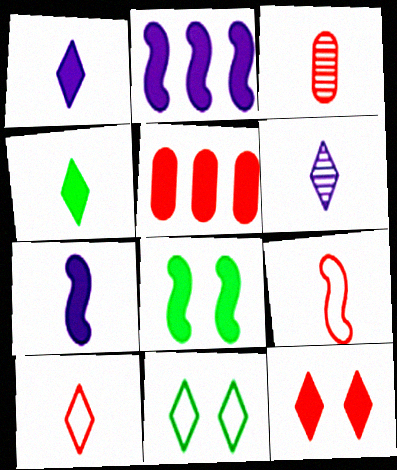[[1, 5, 8], 
[2, 3, 11], 
[4, 6, 10]]